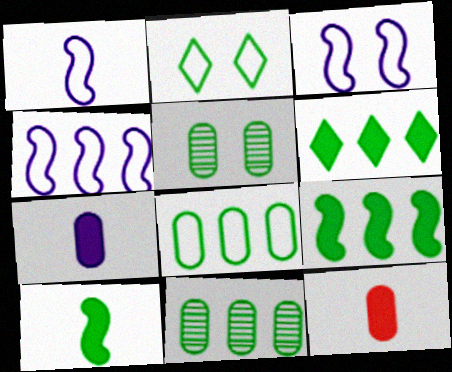[[1, 3, 4], 
[2, 10, 11]]